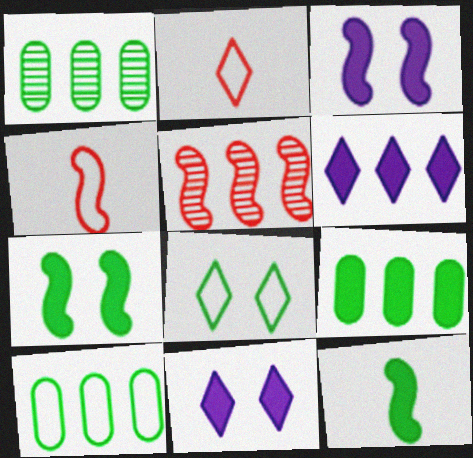[[1, 2, 3], 
[1, 4, 11], 
[1, 8, 12], 
[1, 9, 10], 
[5, 6, 10]]